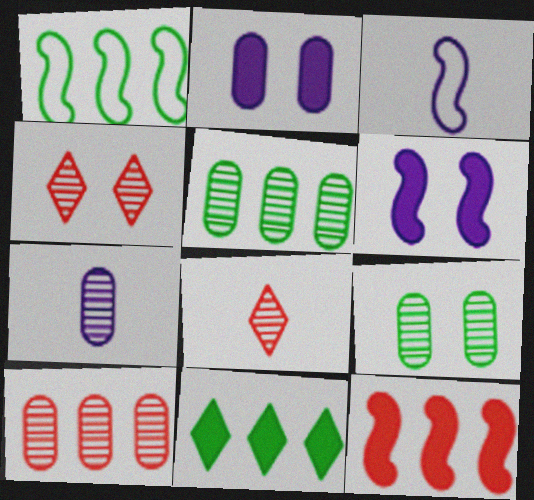[[1, 2, 8], 
[1, 5, 11], 
[7, 9, 10]]